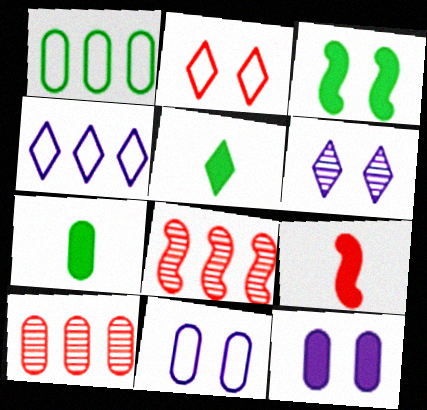[[1, 6, 9], 
[2, 9, 10], 
[5, 8, 11], 
[7, 10, 11]]